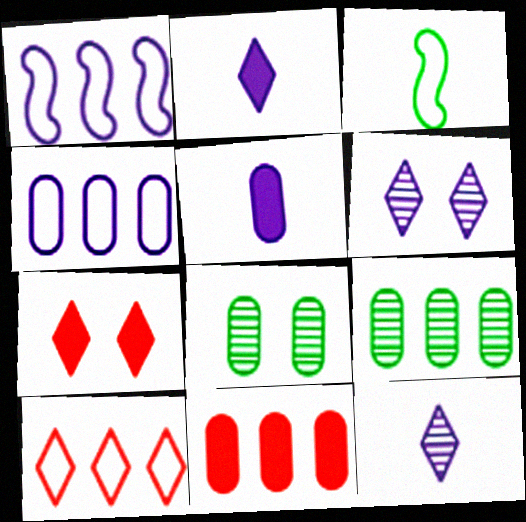[[1, 5, 6], 
[3, 6, 11], 
[4, 9, 11]]